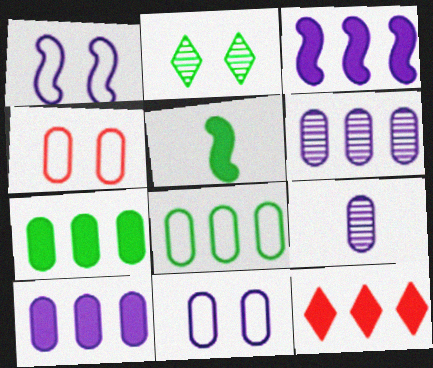[[2, 5, 8], 
[3, 7, 12], 
[4, 7, 9], 
[9, 10, 11]]